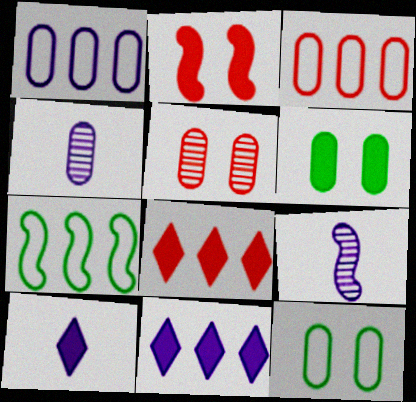[[2, 7, 9], 
[3, 4, 6], 
[5, 7, 10], 
[8, 9, 12]]